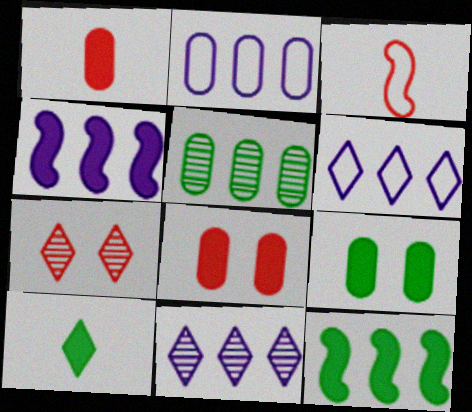[[2, 4, 11], 
[3, 9, 11], 
[4, 8, 10], 
[6, 7, 10], 
[9, 10, 12]]